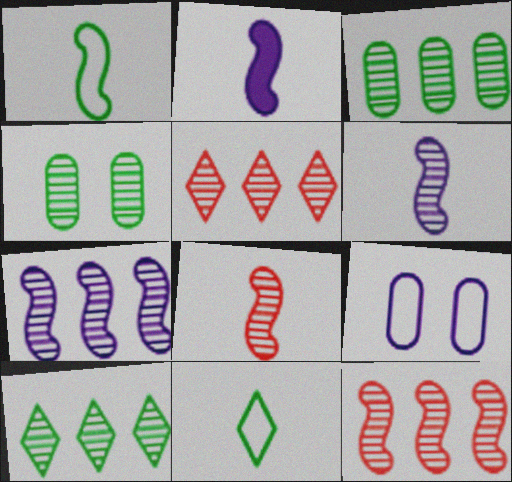[[1, 2, 8], 
[3, 5, 7], 
[4, 5, 6]]